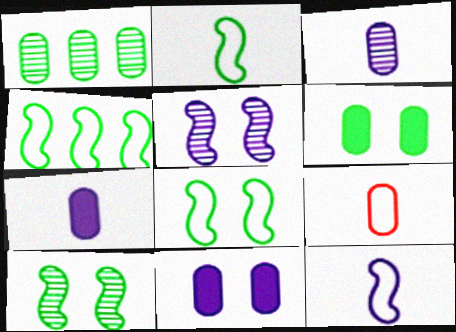[[1, 9, 11], 
[2, 4, 8]]